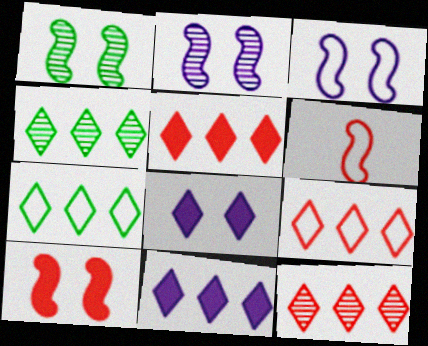[[1, 3, 10], 
[4, 9, 11], 
[5, 9, 12], 
[7, 11, 12]]